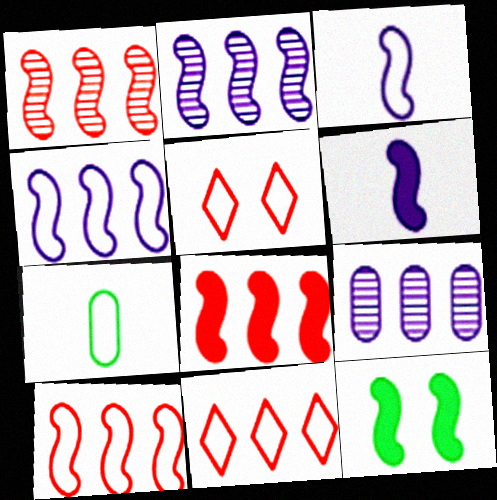[[1, 3, 12], 
[1, 8, 10], 
[4, 5, 7], 
[6, 8, 12]]